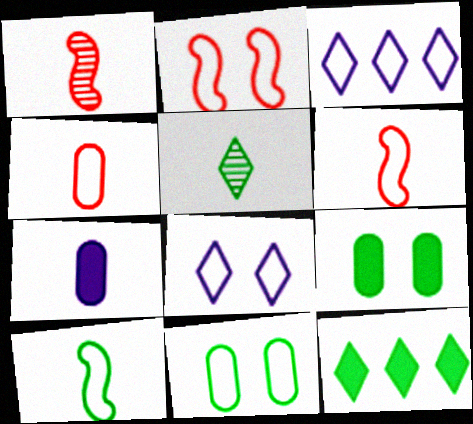[[1, 3, 9], 
[2, 8, 11], 
[3, 6, 11], 
[5, 6, 7]]